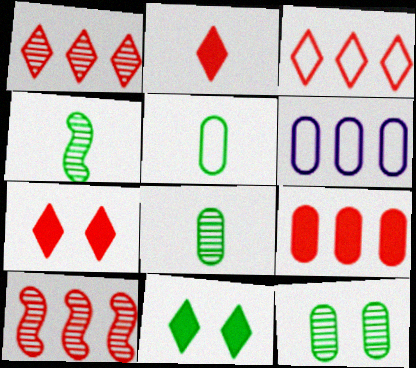[[3, 9, 10], 
[4, 6, 7]]